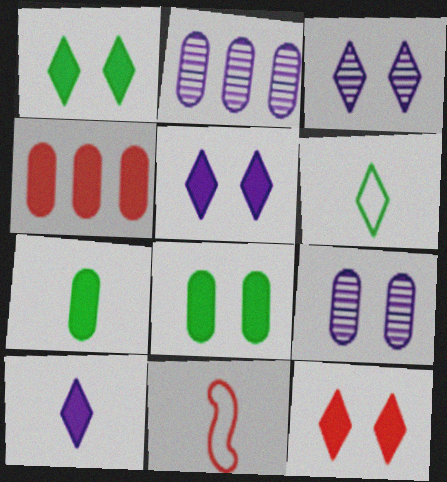[[1, 2, 11], 
[1, 5, 12]]